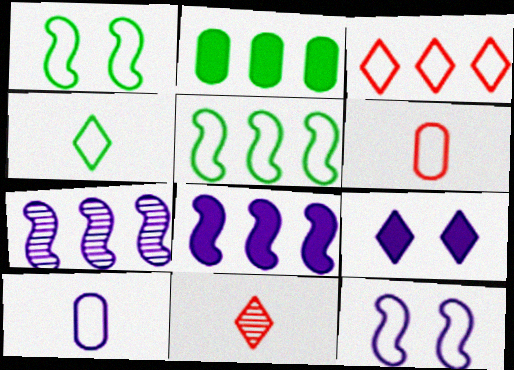[[1, 3, 10], 
[2, 3, 7], 
[2, 11, 12], 
[7, 9, 10]]